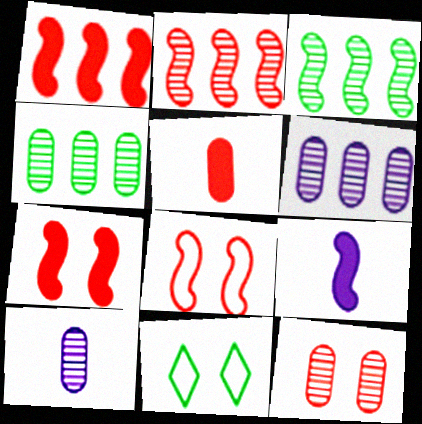[[1, 10, 11], 
[3, 8, 9], 
[4, 10, 12]]